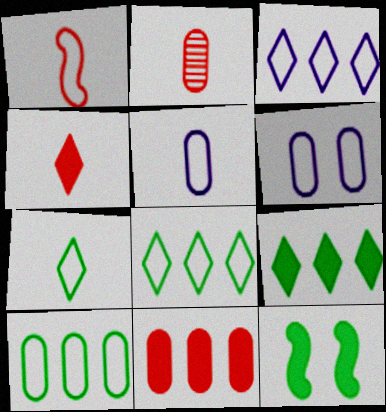[[1, 2, 4], 
[1, 5, 7], 
[1, 6, 8], 
[2, 3, 12]]